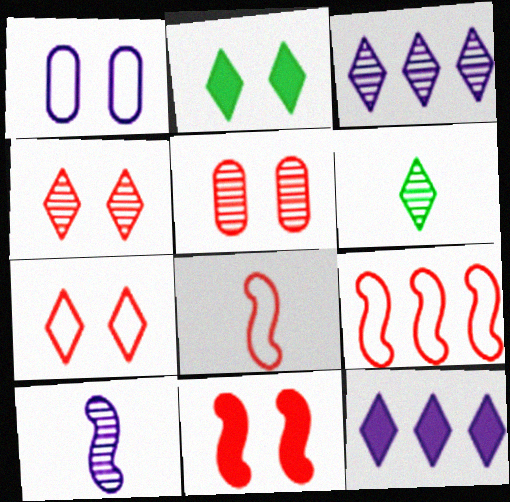[[1, 10, 12], 
[3, 4, 6], 
[5, 7, 11], 
[6, 7, 12]]